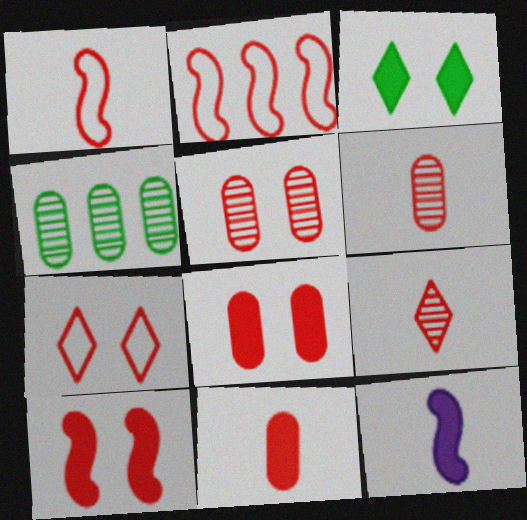[[1, 9, 11], 
[2, 8, 9], 
[4, 7, 12], 
[5, 7, 10]]